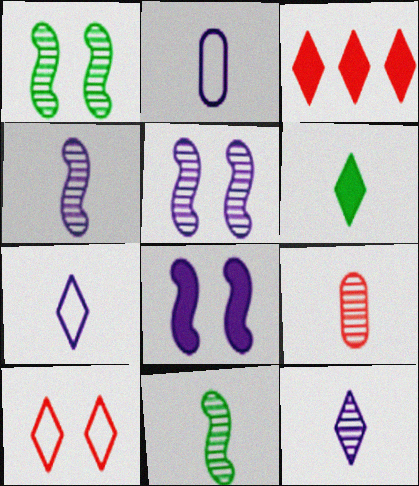[[1, 2, 3], 
[9, 11, 12]]